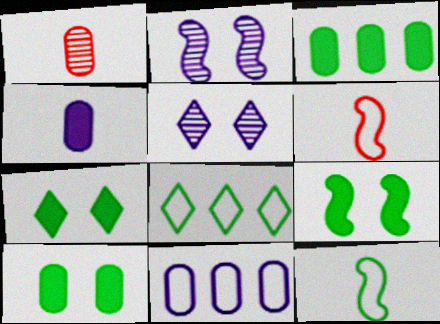[[1, 10, 11], 
[3, 5, 6], 
[7, 9, 10]]